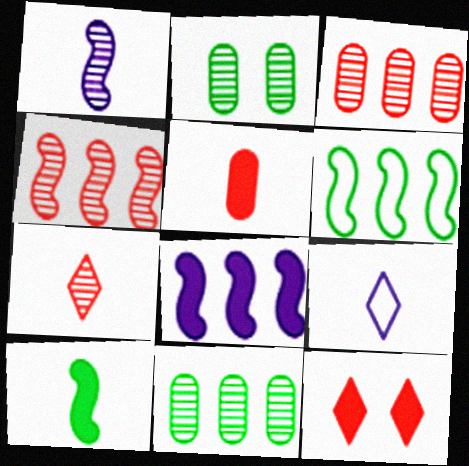[[4, 6, 8]]